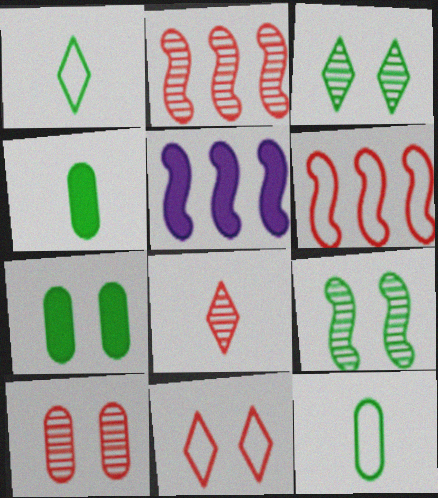[[1, 5, 10], 
[2, 8, 10]]